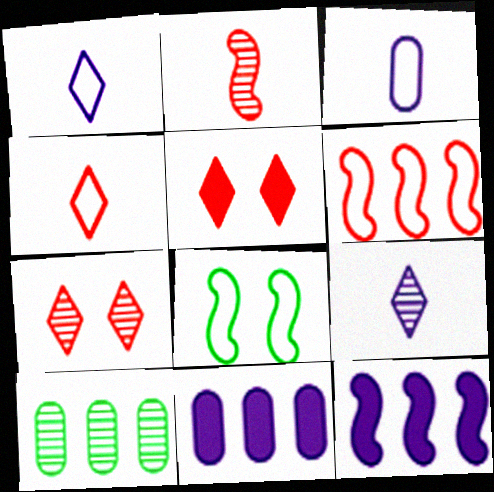[[2, 8, 12]]